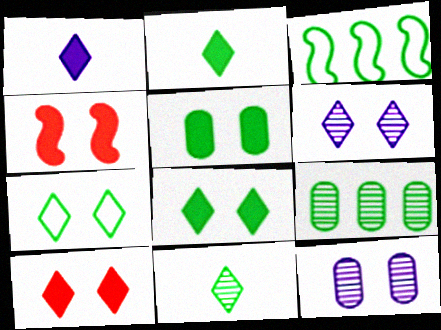[[3, 5, 11], 
[4, 7, 12], 
[6, 7, 10]]